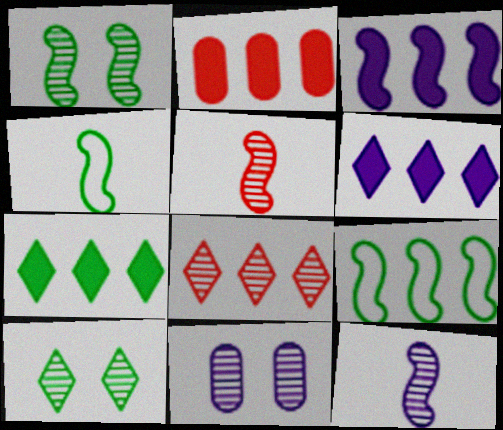[[2, 3, 7]]